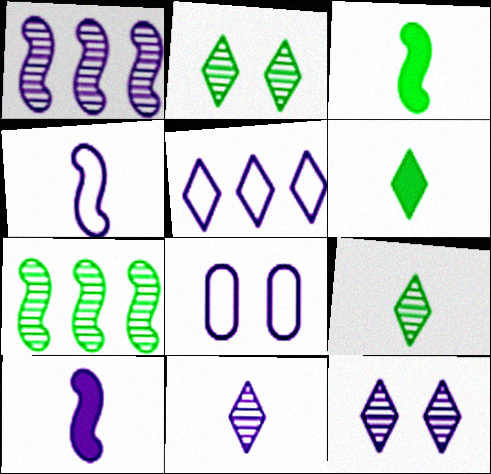[[4, 5, 8]]